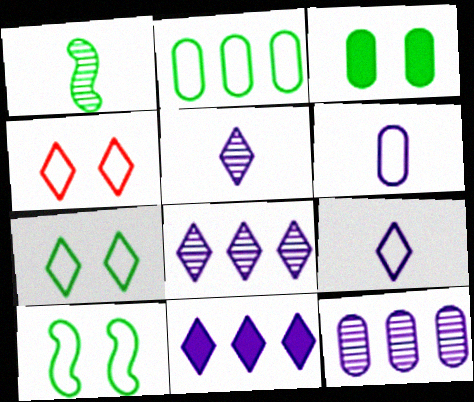[]